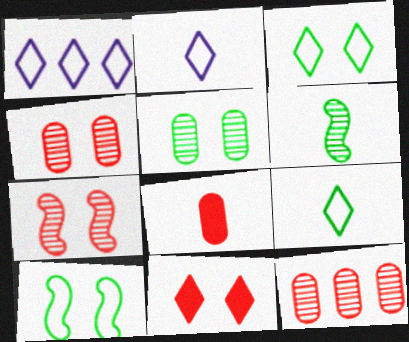[[2, 6, 8]]